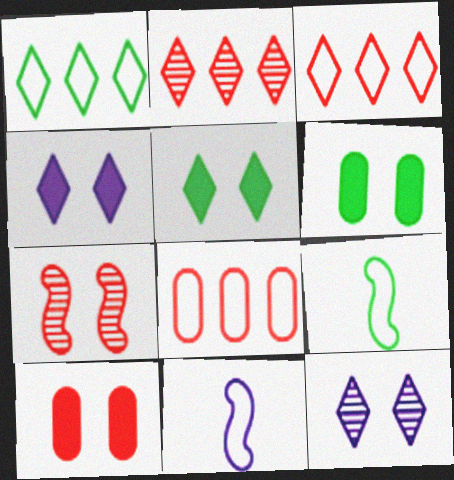[[2, 6, 11]]